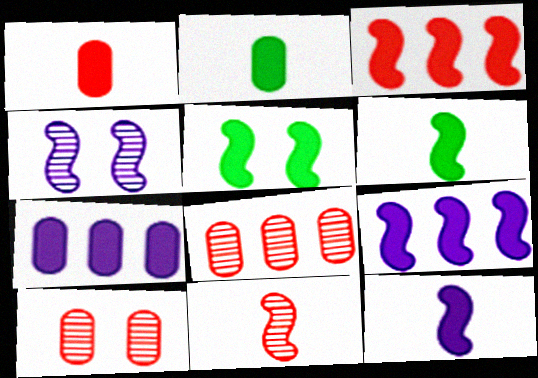[[3, 5, 12]]